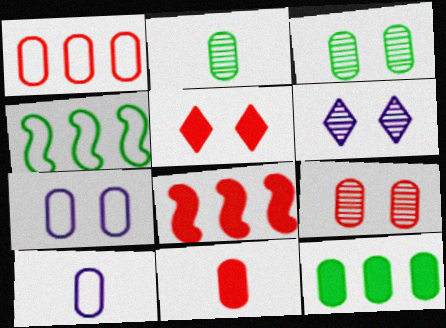[[1, 9, 11], 
[2, 10, 11], 
[4, 6, 11], 
[5, 8, 11], 
[9, 10, 12]]